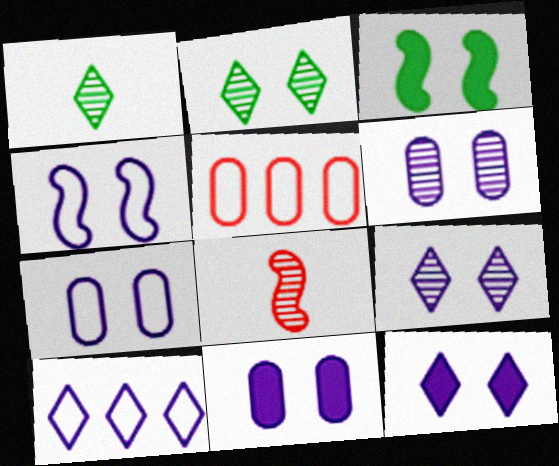[[4, 6, 12], 
[4, 9, 11], 
[6, 7, 11]]